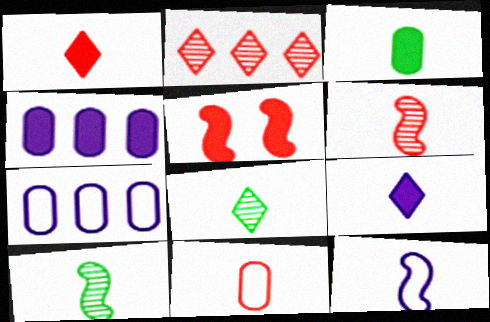[[1, 6, 11], 
[2, 5, 11], 
[5, 7, 8], 
[9, 10, 11]]